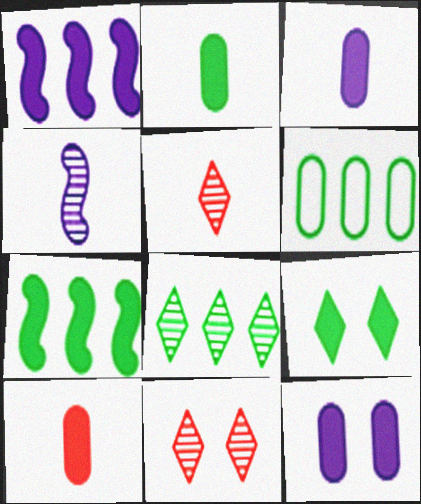[[1, 9, 10], 
[2, 3, 10], 
[2, 7, 9], 
[6, 7, 8]]